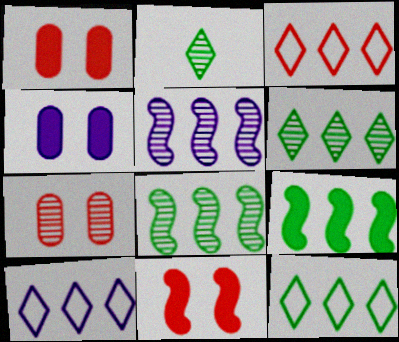[[2, 5, 7], 
[3, 10, 12]]